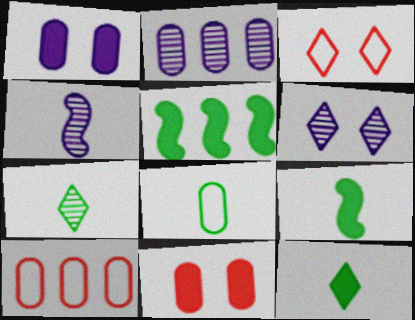[[2, 3, 9], 
[2, 4, 6], 
[2, 8, 11], 
[6, 9, 10], 
[7, 8, 9]]